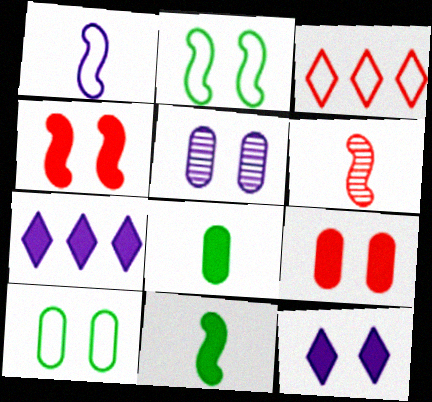[[1, 3, 10], 
[1, 5, 7], 
[1, 6, 11], 
[3, 5, 11], 
[3, 6, 9], 
[4, 7, 8], 
[5, 9, 10], 
[6, 7, 10], 
[7, 9, 11]]